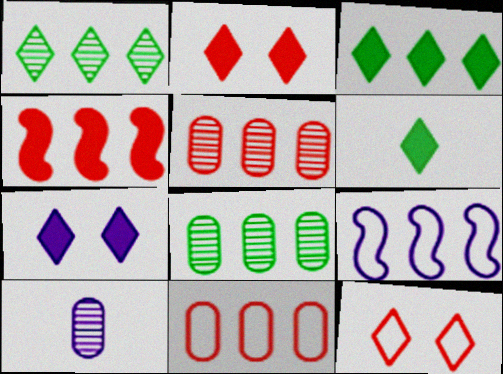[[3, 5, 9], 
[7, 9, 10]]